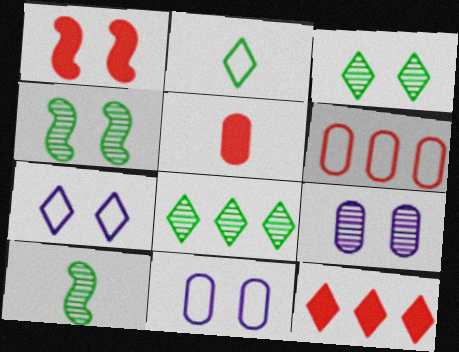[[1, 3, 11], 
[1, 5, 12], 
[10, 11, 12]]